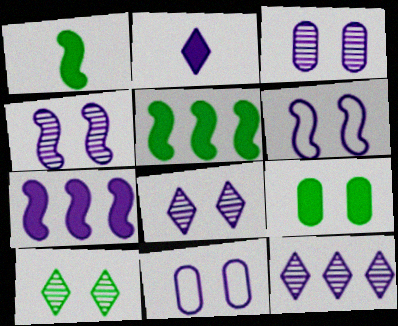[[3, 4, 8]]